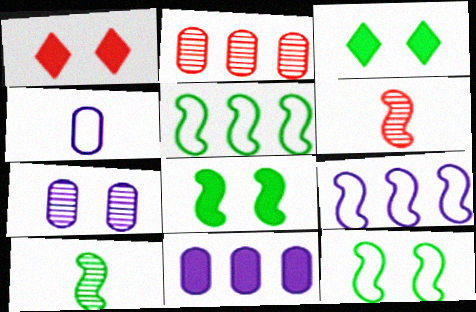[[1, 7, 12], 
[4, 7, 11], 
[5, 8, 10], 
[6, 8, 9]]